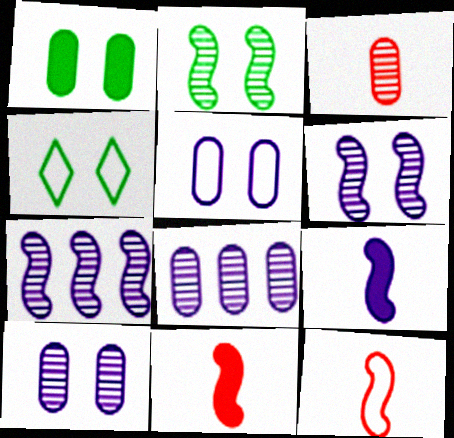[[1, 2, 4], 
[4, 8, 11]]